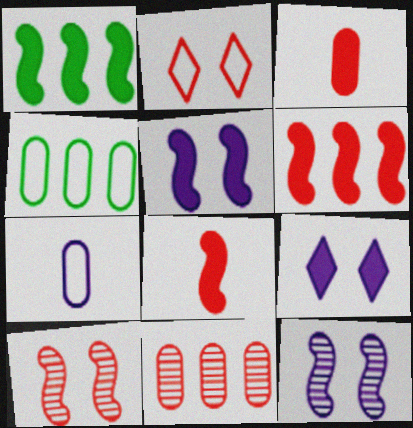[[1, 3, 9], 
[1, 5, 8], 
[2, 8, 11]]